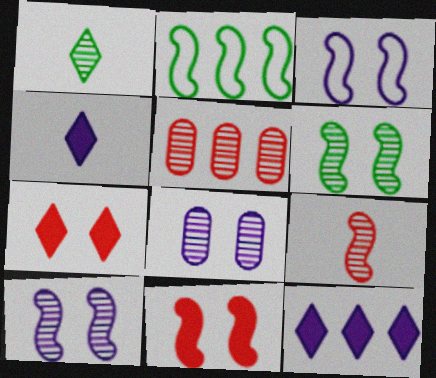[[1, 5, 10], 
[2, 5, 12], 
[3, 6, 11]]